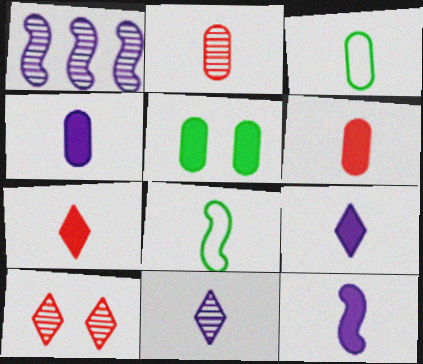[[2, 3, 4], 
[2, 8, 9], 
[4, 9, 12], 
[6, 8, 11]]